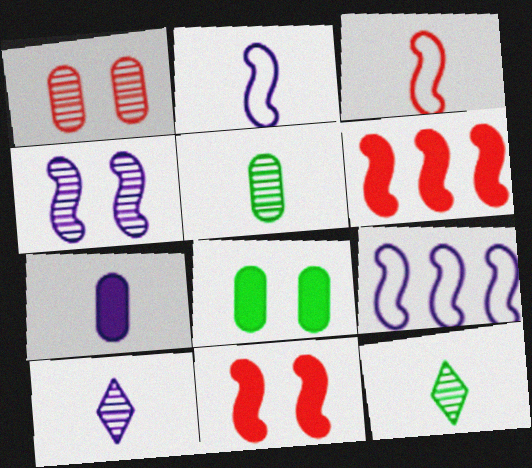[[2, 7, 10], 
[3, 7, 12]]